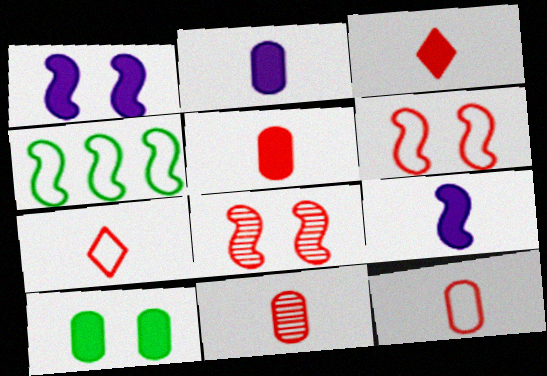[[4, 8, 9], 
[5, 11, 12]]